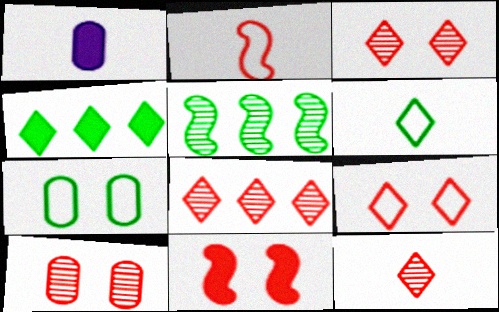[[1, 4, 11], 
[1, 5, 9], 
[3, 8, 12], 
[9, 10, 11]]